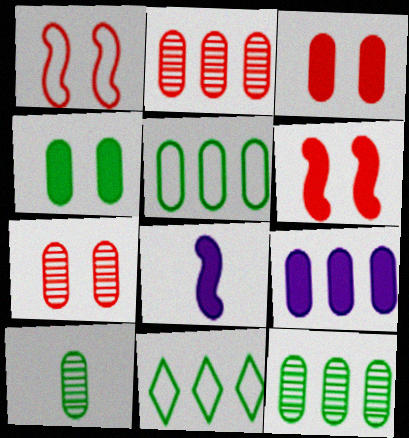[[2, 5, 9], 
[4, 5, 10], 
[7, 8, 11]]